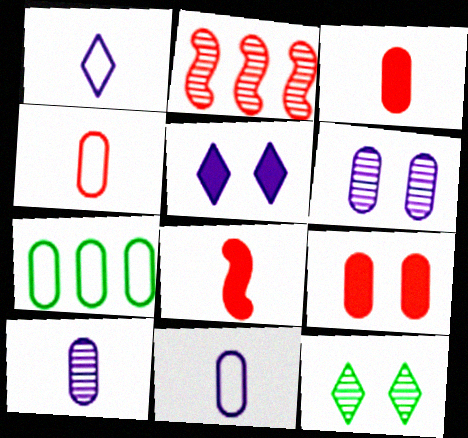[[2, 10, 12], 
[3, 6, 7], 
[7, 9, 10]]